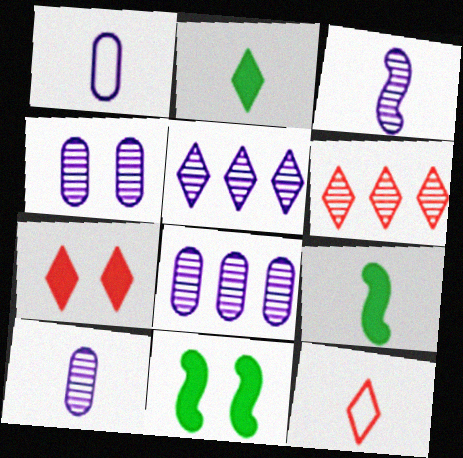[[1, 6, 11], 
[3, 4, 5], 
[4, 8, 10], 
[6, 7, 12], 
[8, 11, 12], 
[9, 10, 12]]